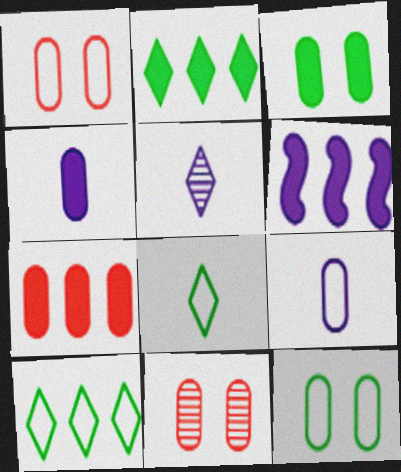[[2, 6, 7], 
[3, 4, 7], 
[6, 8, 11]]